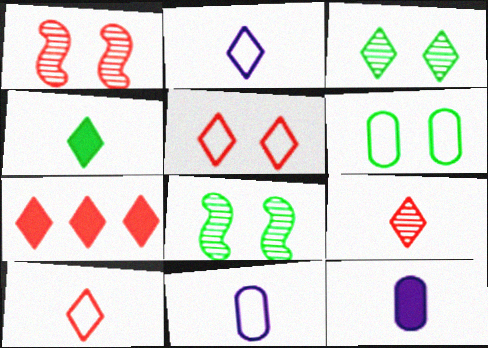[[2, 3, 7], 
[2, 4, 9], 
[5, 7, 9], 
[7, 8, 11]]